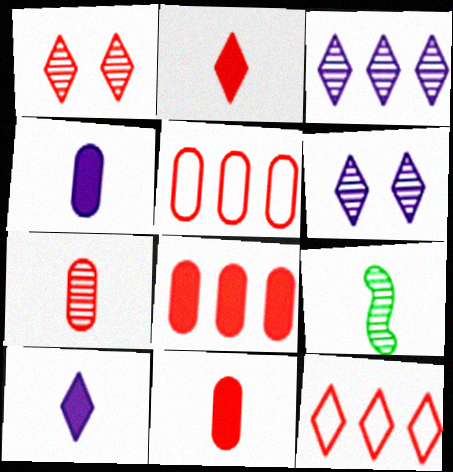[[1, 2, 12]]